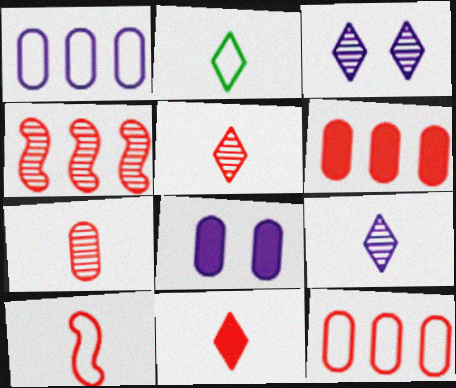[[2, 4, 8], 
[2, 9, 11], 
[7, 10, 11]]